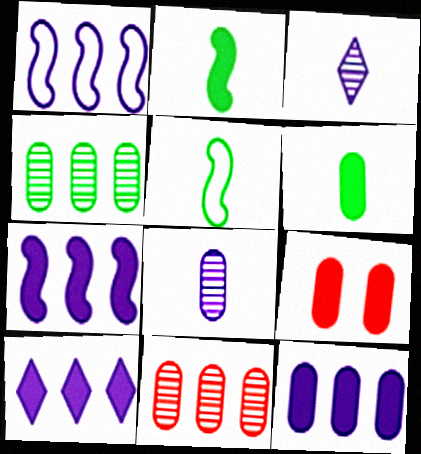[[2, 9, 10], 
[6, 9, 12], 
[7, 10, 12]]